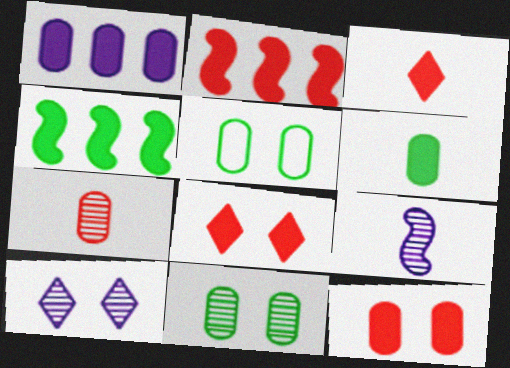[[1, 5, 7], 
[1, 6, 12], 
[2, 3, 12]]